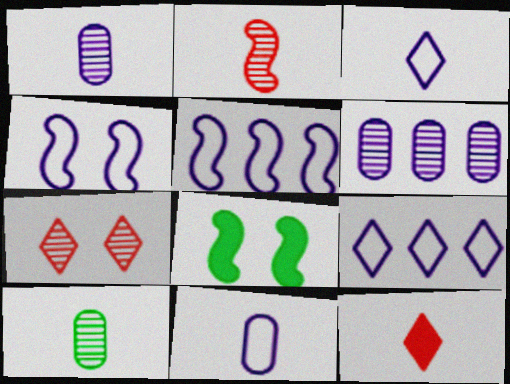[[2, 5, 8], 
[4, 9, 11]]